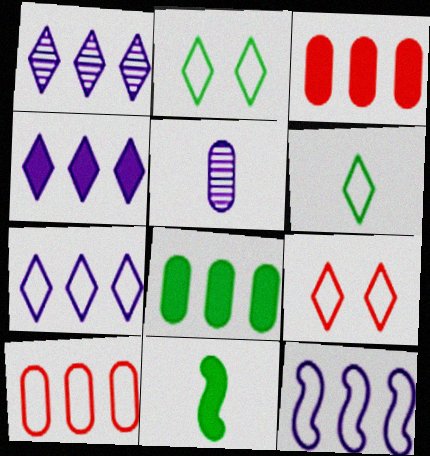[[1, 4, 7], 
[6, 7, 9]]